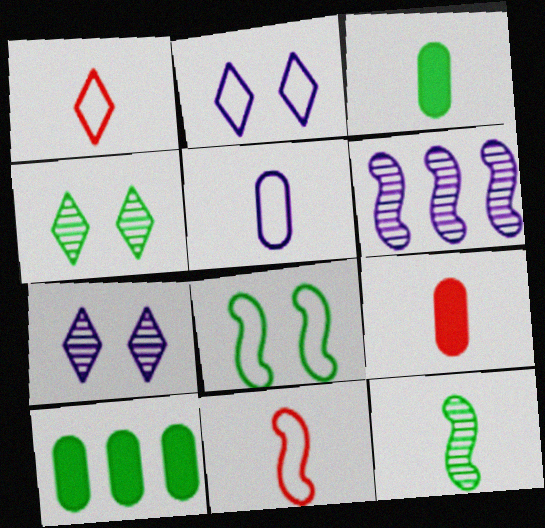[[7, 10, 11]]